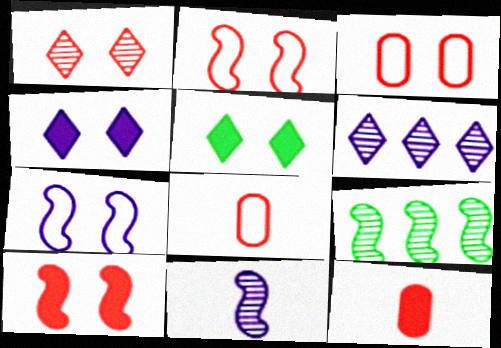[[1, 3, 10], 
[4, 8, 9]]